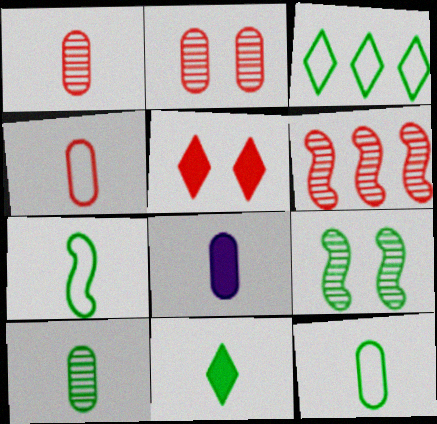[[1, 8, 12], 
[4, 5, 6], 
[4, 8, 10], 
[7, 10, 11]]